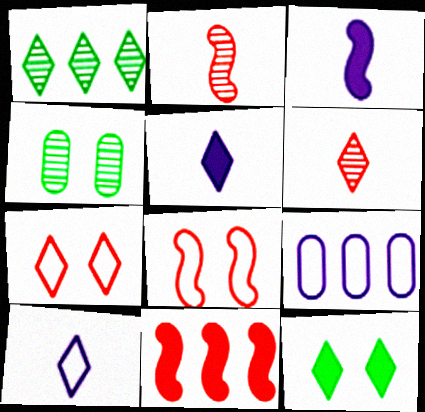[[1, 5, 7], 
[1, 9, 11], 
[2, 8, 11], 
[2, 9, 12], 
[4, 10, 11]]